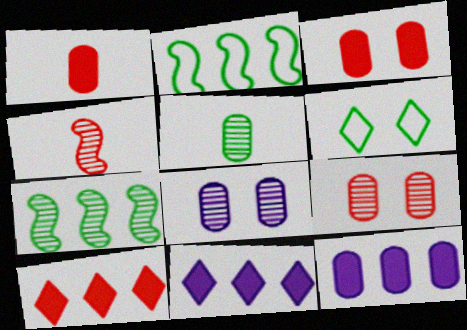[[4, 6, 12]]